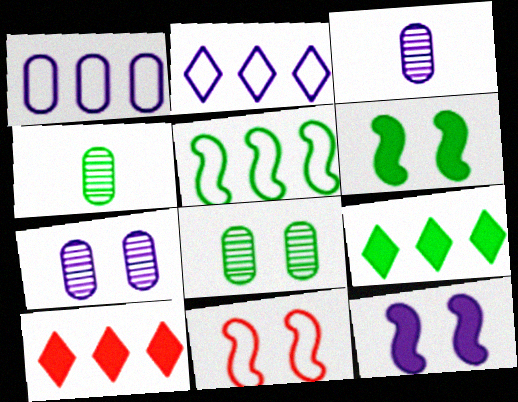[[2, 3, 12], 
[3, 9, 11]]